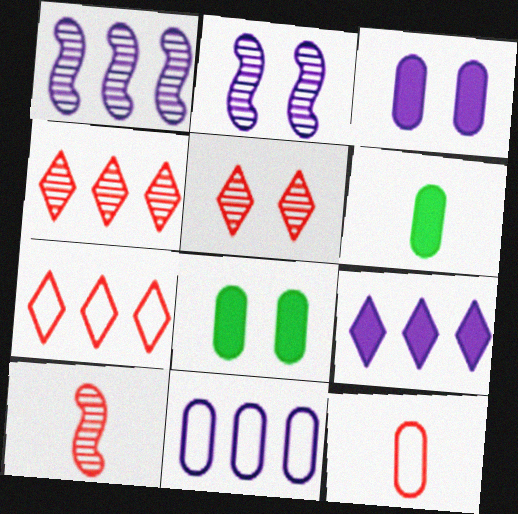[[1, 9, 11], 
[2, 6, 7]]